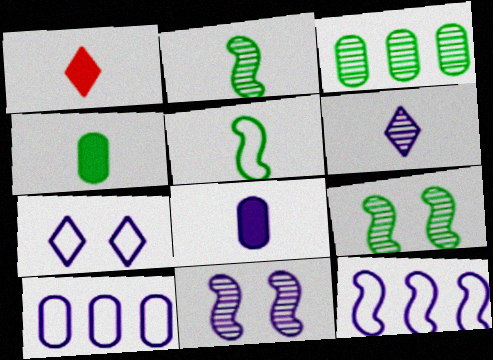[[1, 9, 10]]